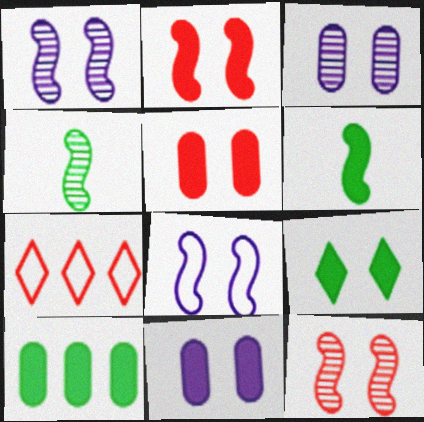[[2, 9, 11], 
[3, 6, 7], 
[4, 7, 11], 
[6, 9, 10]]